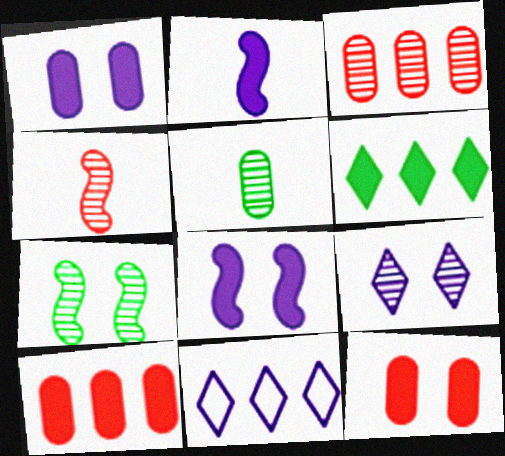[[2, 6, 12]]